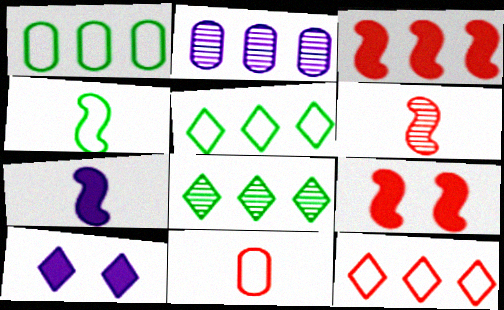[[1, 6, 10], 
[2, 3, 5], 
[4, 6, 7]]